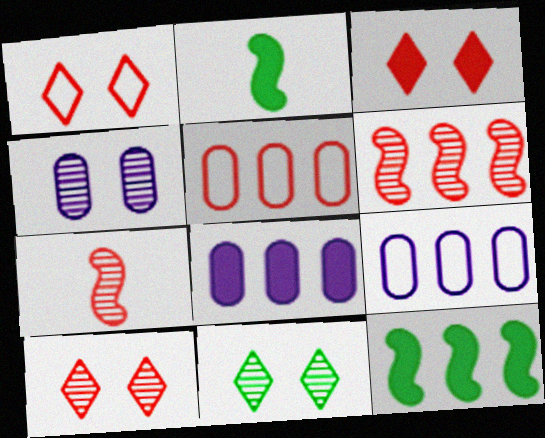[[1, 3, 10], 
[2, 3, 8], 
[2, 9, 10], 
[3, 5, 7]]